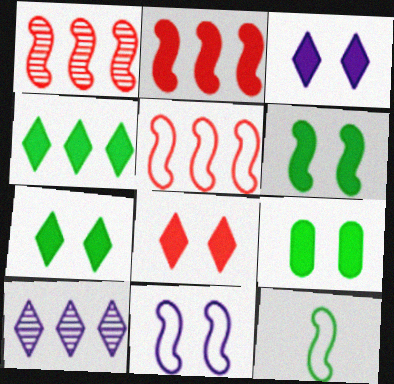[[1, 2, 5], 
[3, 7, 8], 
[5, 11, 12], 
[6, 7, 9]]